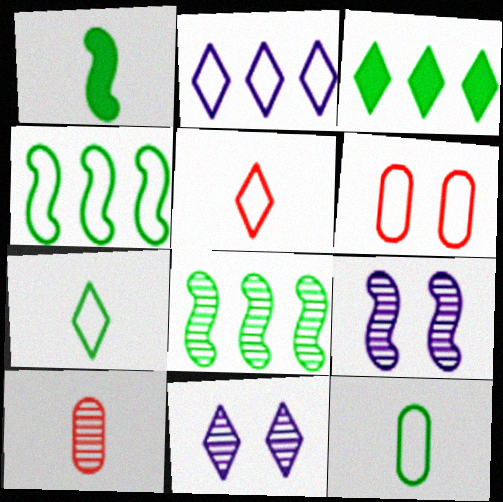[[3, 5, 11], 
[8, 10, 11]]